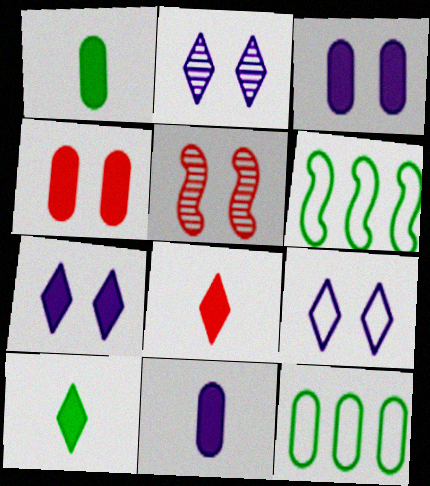[[2, 7, 9]]